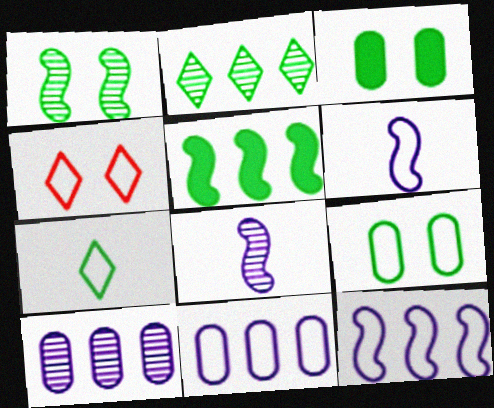[]